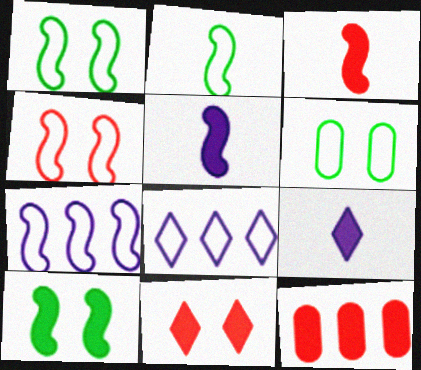[[2, 4, 7], 
[3, 11, 12], 
[9, 10, 12]]